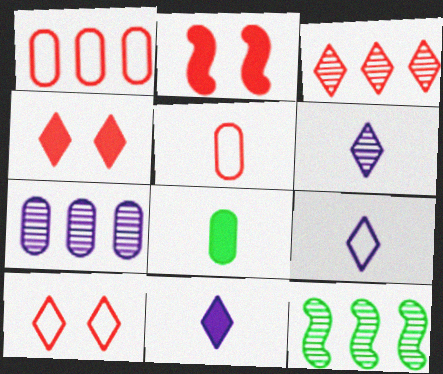[[2, 3, 5], 
[3, 7, 12], 
[6, 9, 11]]